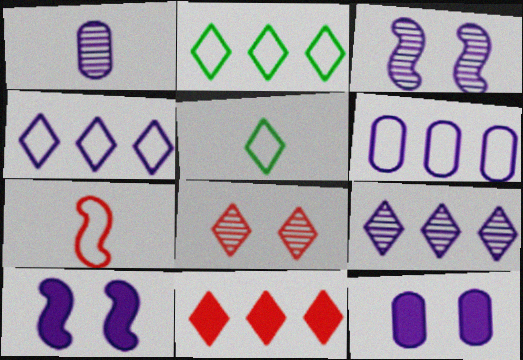[[1, 3, 9], 
[1, 4, 10], 
[1, 6, 12], 
[2, 9, 11]]